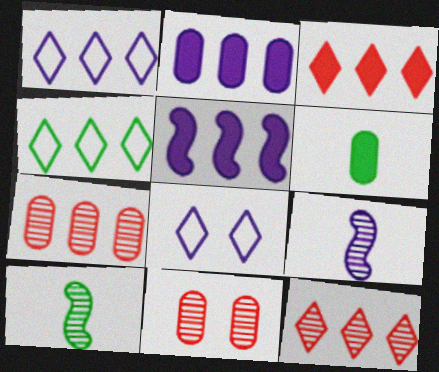[[2, 8, 9], 
[4, 5, 7]]